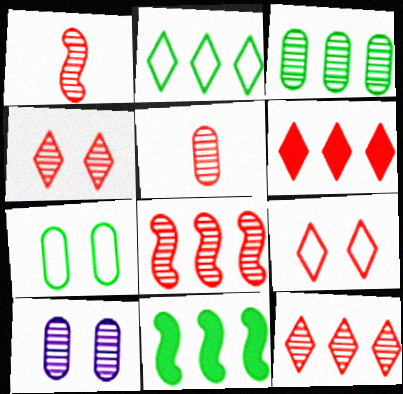[[2, 3, 11], 
[3, 5, 10], 
[4, 5, 8]]